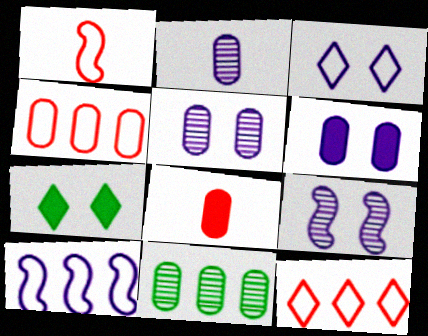[[3, 6, 9]]